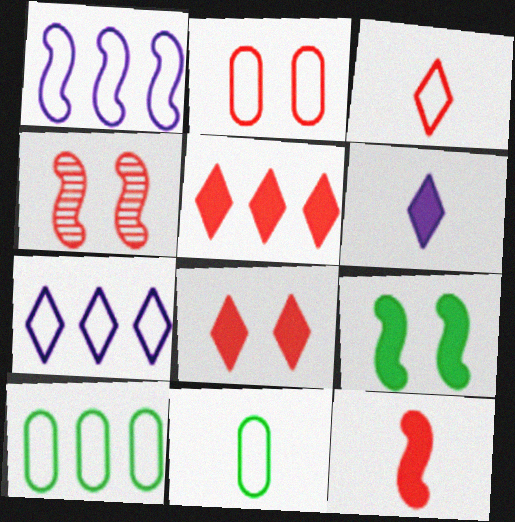[[2, 4, 8], 
[4, 6, 10]]